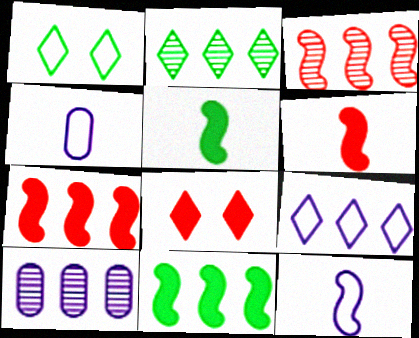[[1, 6, 10], 
[2, 3, 10]]